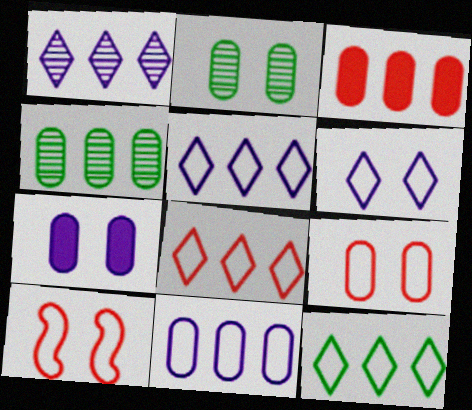[[2, 7, 9], 
[3, 4, 11], 
[5, 8, 12]]